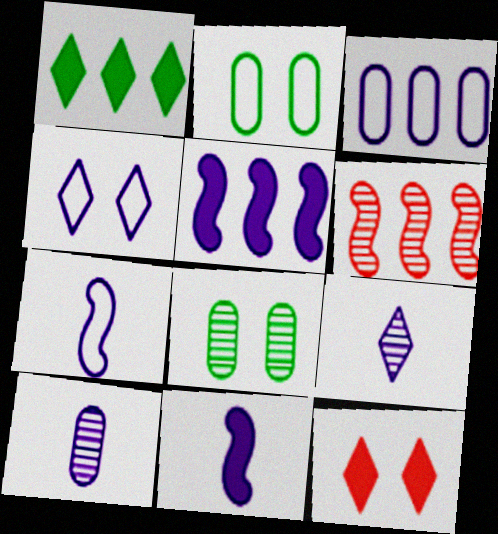[[1, 3, 6], 
[3, 4, 7], 
[4, 5, 10], 
[6, 8, 9]]